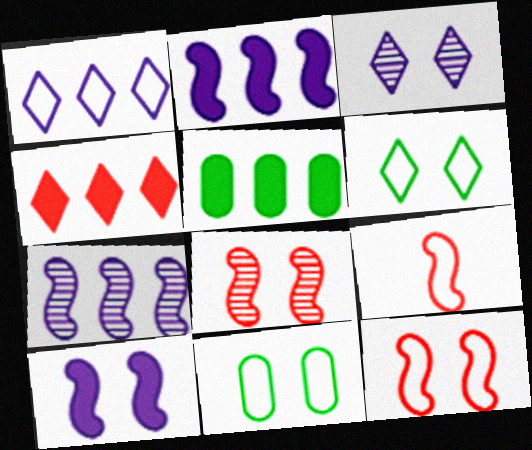[[1, 9, 11], 
[2, 4, 5], 
[3, 5, 9]]